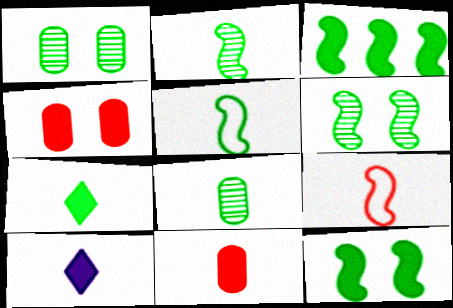[[3, 4, 10], 
[3, 5, 6], 
[5, 7, 8], 
[8, 9, 10]]